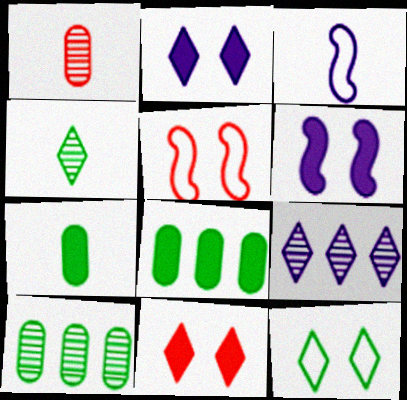[[3, 10, 11], 
[5, 7, 9]]